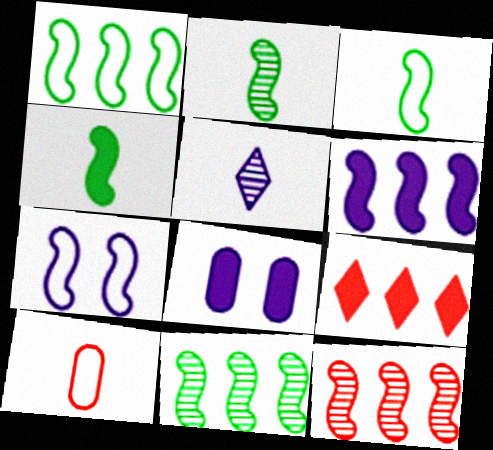[[1, 6, 12], 
[2, 3, 4], 
[4, 5, 10], 
[4, 7, 12], 
[4, 8, 9]]